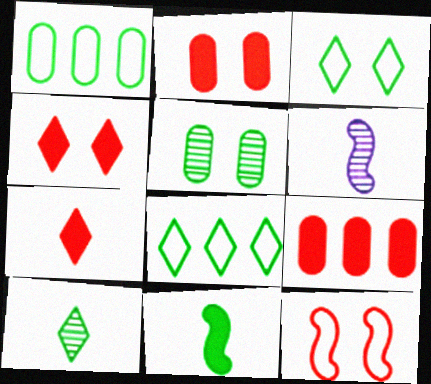[[1, 4, 6], 
[2, 6, 8], 
[3, 6, 9], 
[5, 8, 11]]